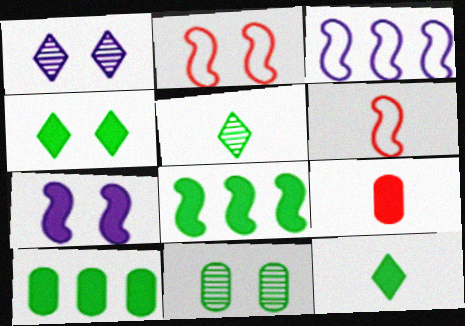[[1, 6, 10]]